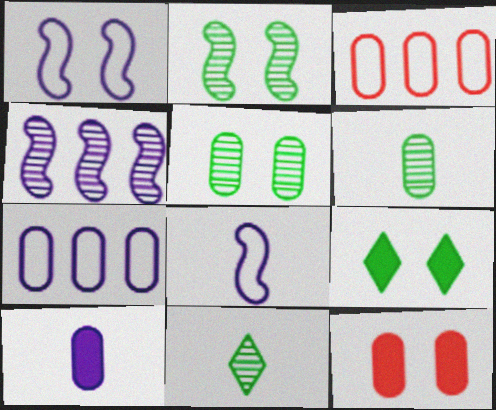[[3, 5, 10], 
[6, 7, 12]]